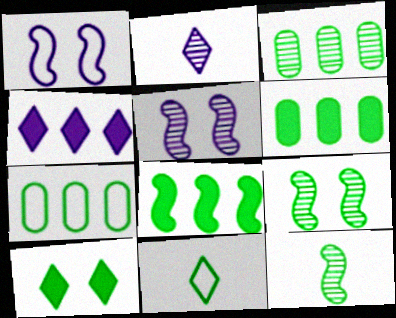[[3, 6, 7], 
[6, 9, 11], 
[7, 10, 12]]